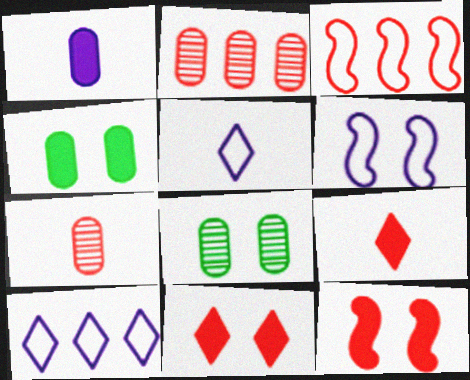[[3, 7, 11], 
[6, 8, 11]]